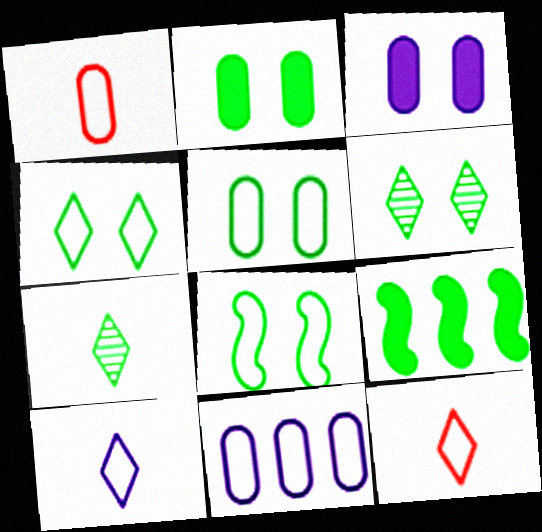[[1, 5, 11], 
[2, 6, 8], 
[4, 5, 8], 
[5, 7, 9], 
[8, 11, 12]]